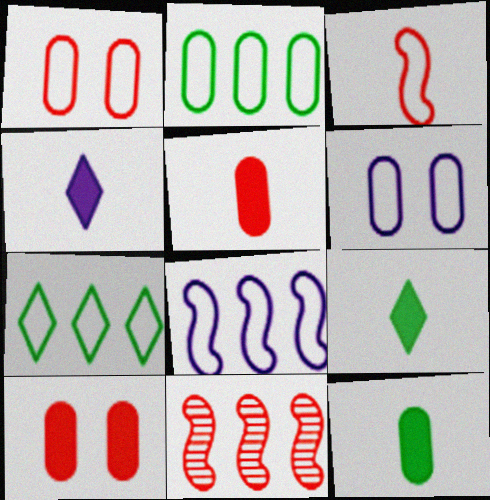[[3, 6, 7], 
[6, 9, 11]]